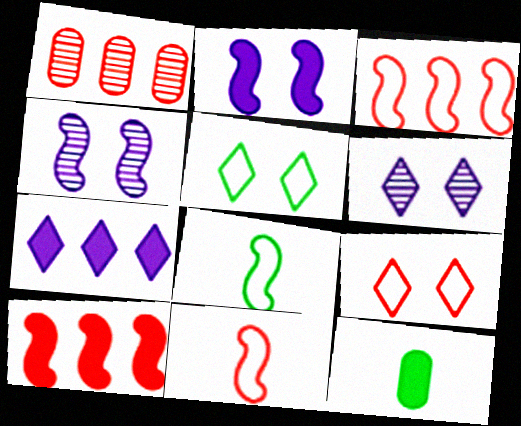[[3, 6, 12], 
[4, 8, 10]]